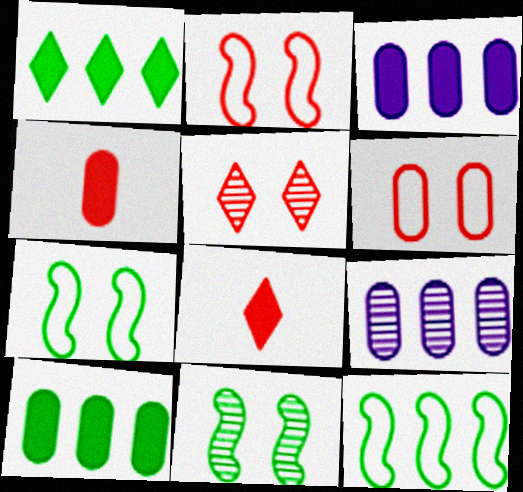[[7, 8, 9]]